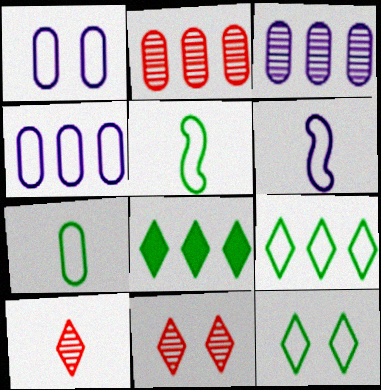[]